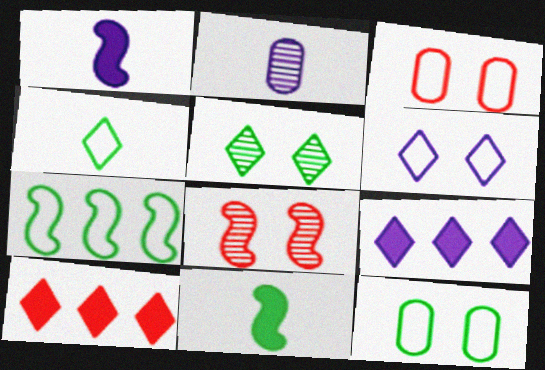[[1, 7, 8], 
[4, 7, 12]]